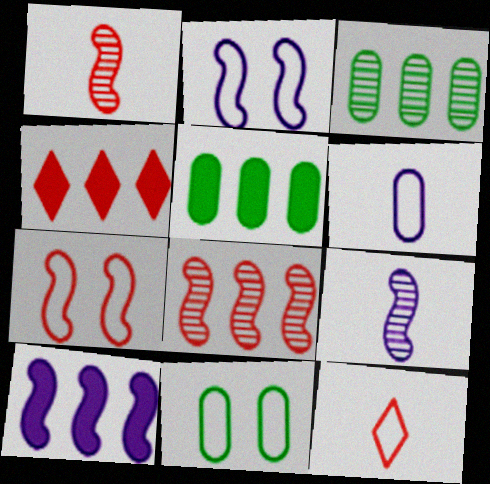[[2, 9, 10], 
[4, 5, 10], 
[4, 9, 11]]